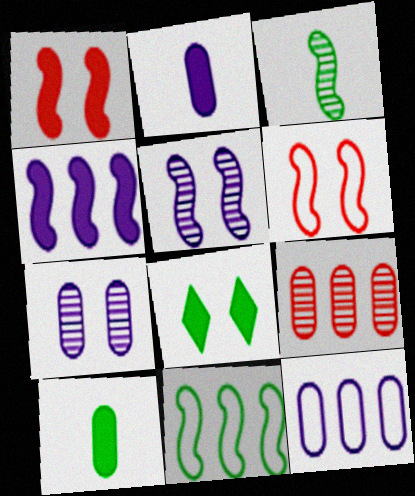[[2, 7, 12], 
[3, 4, 6], 
[6, 7, 8]]